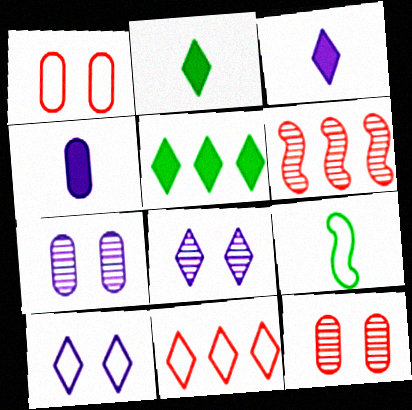[[2, 8, 11]]